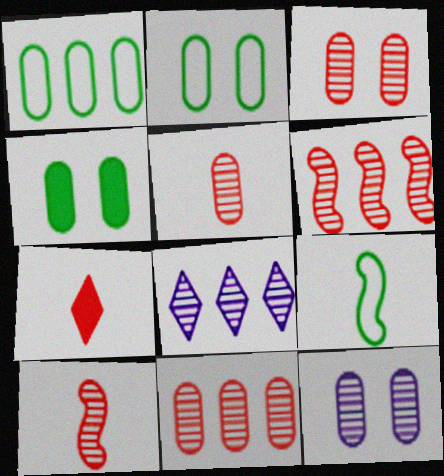[[3, 5, 11]]